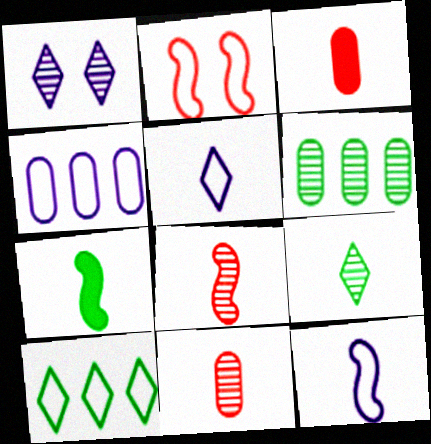[[1, 6, 8], 
[3, 9, 12], 
[5, 7, 11], 
[7, 8, 12]]